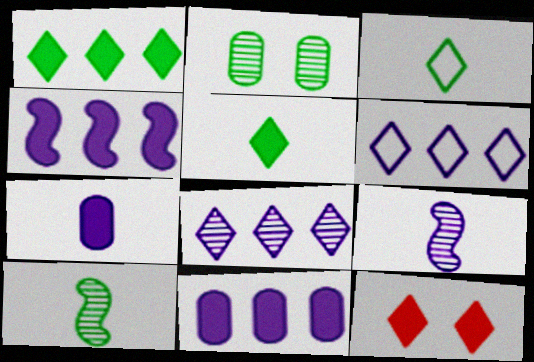[[3, 8, 12]]